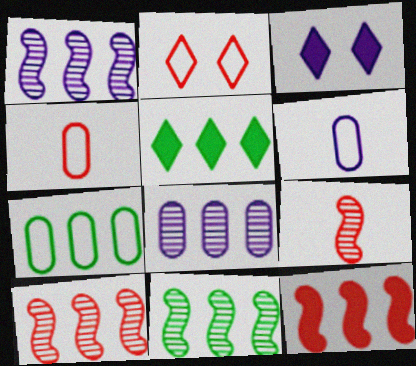[[1, 3, 6], 
[1, 10, 11], 
[3, 4, 11], 
[3, 7, 9], 
[5, 7, 11]]